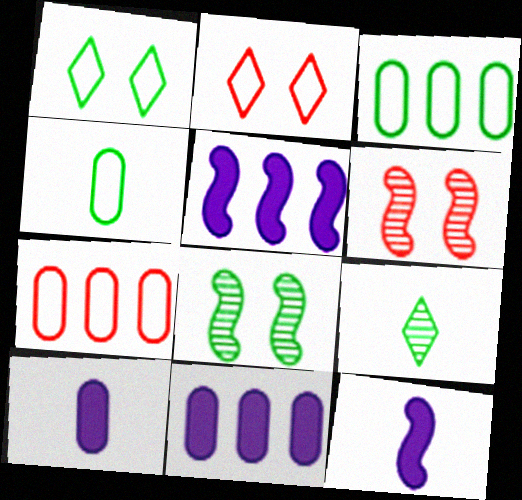[]